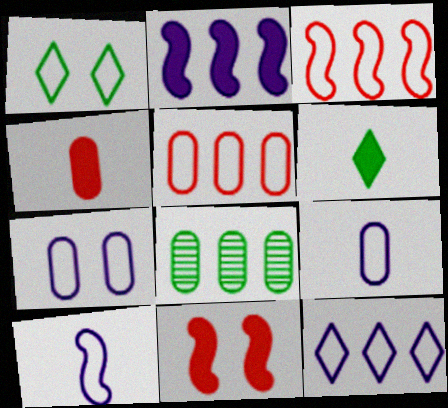[[1, 3, 9], 
[1, 5, 10], 
[4, 7, 8], 
[7, 10, 12]]